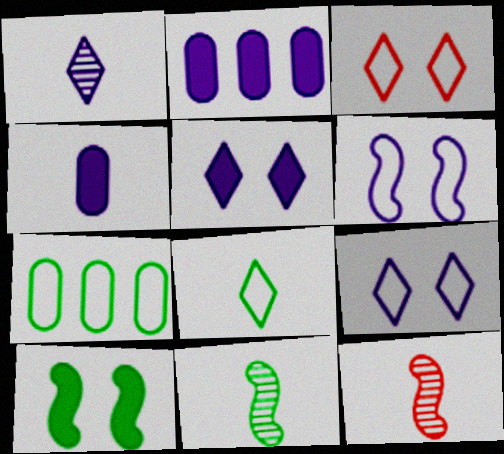[[1, 2, 6], 
[2, 3, 11], 
[4, 8, 12], 
[5, 7, 12]]